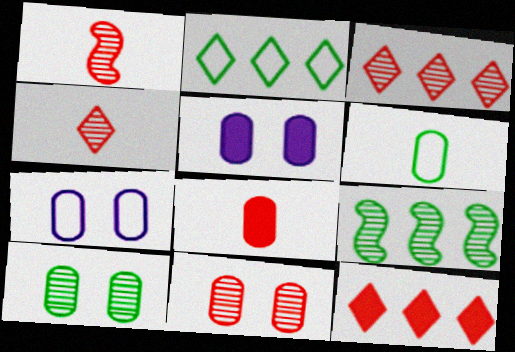[[1, 2, 5], 
[1, 3, 11]]